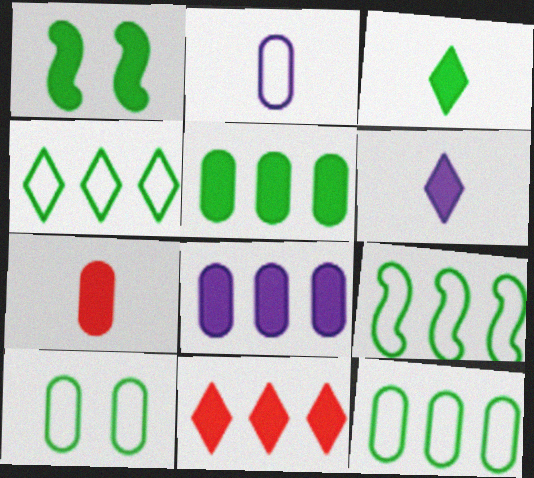[[1, 3, 5], 
[4, 9, 12]]